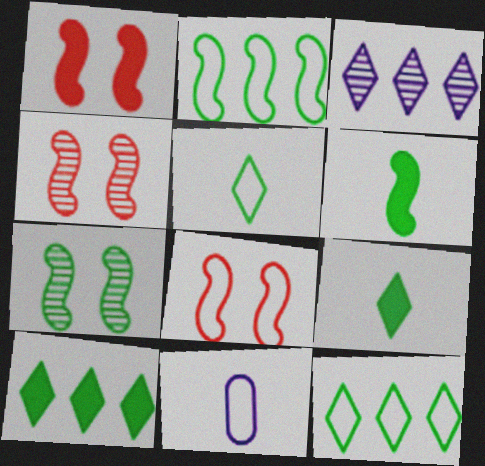[[1, 4, 8], 
[2, 6, 7], 
[4, 10, 11], 
[8, 11, 12]]